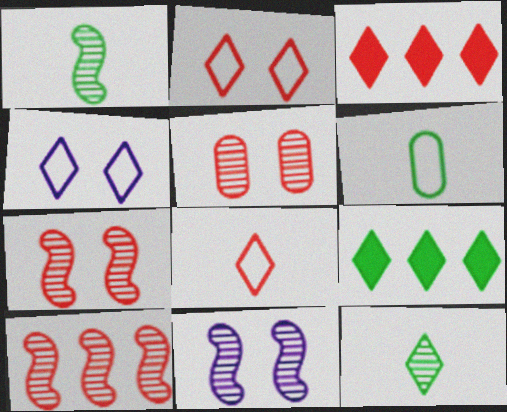[[1, 10, 11], 
[3, 4, 12], 
[3, 6, 11]]